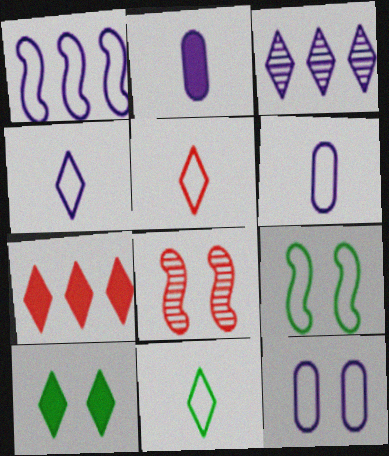[[1, 4, 12], 
[3, 5, 10], 
[4, 5, 11], 
[8, 10, 12]]